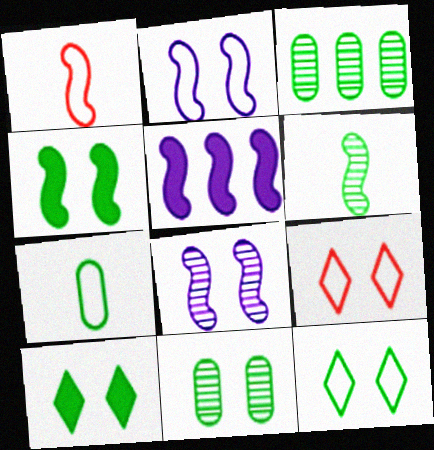[[4, 11, 12]]